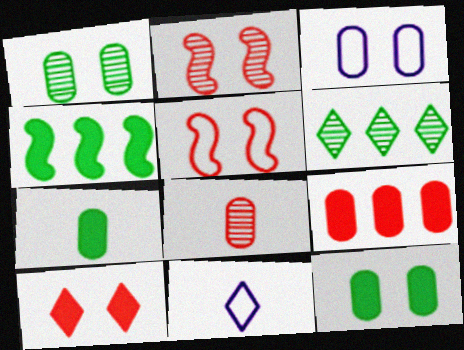[[6, 10, 11]]